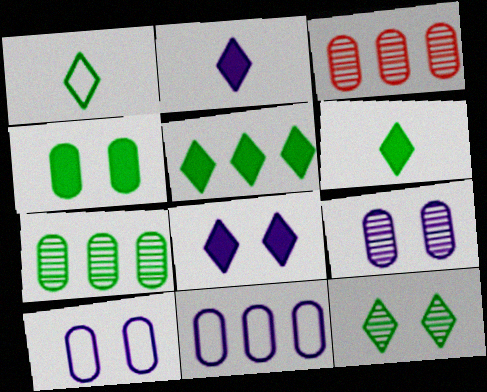[[1, 5, 12]]